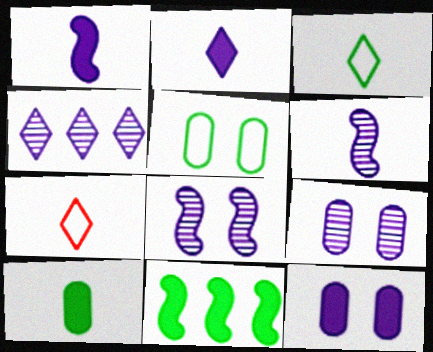[[4, 6, 9], 
[6, 7, 10], 
[7, 9, 11]]